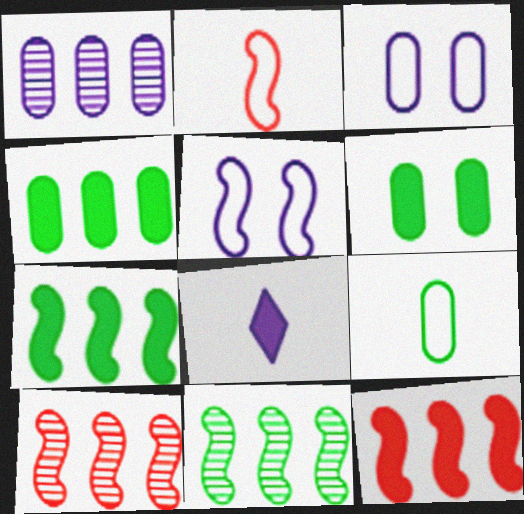[[1, 5, 8], 
[6, 8, 12]]